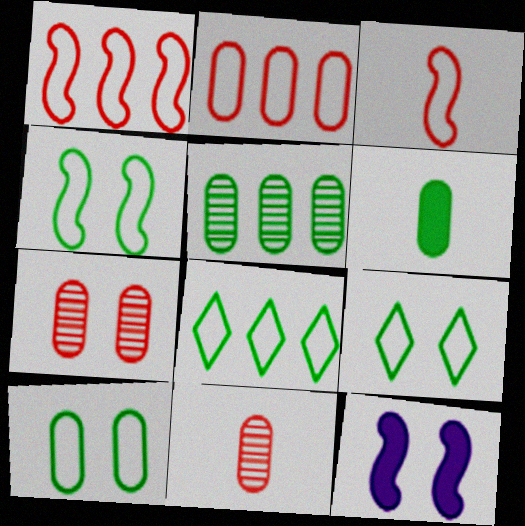[[4, 9, 10], 
[5, 6, 10], 
[7, 9, 12], 
[8, 11, 12]]